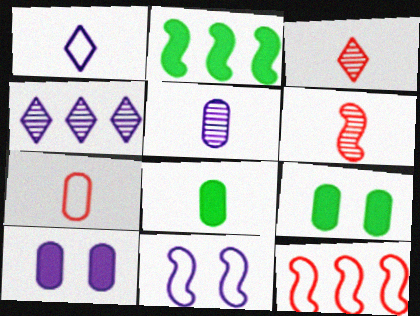[[1, 6, 8], 
[2, 6, 11], 
[5, 7, 8]]